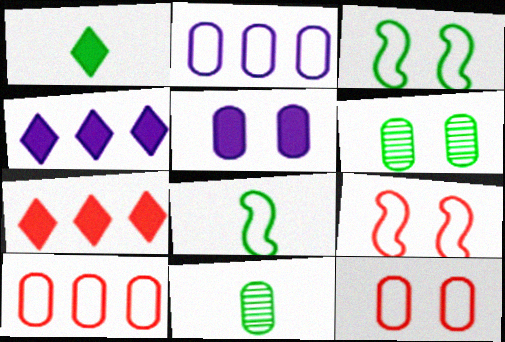[[1, 8, 11], 
[4, 9, 11], 
[5, 6, 12], 
[5, 10, 11]]